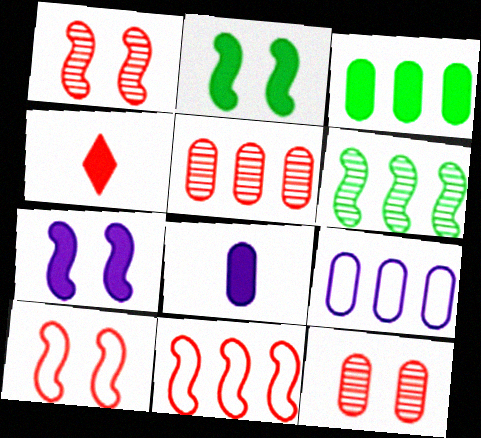[[3, 4, 7], 
[3, 5, 9], 
[4, 5, 10], 
[4, 11, 12]]